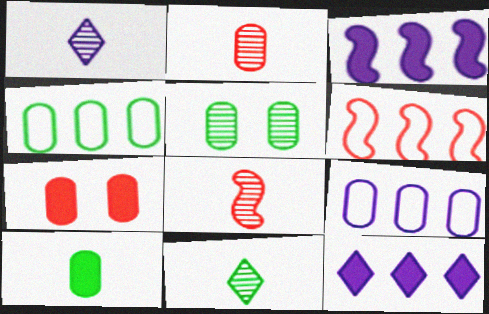[[4, 5, 10]]